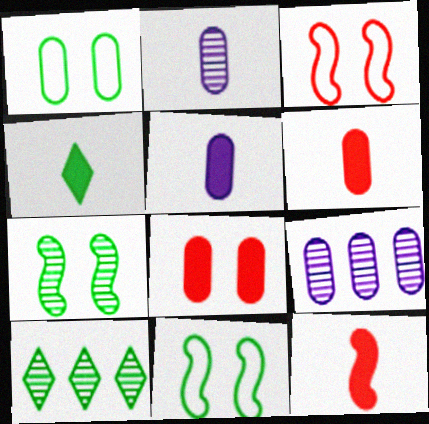[[1, 6, 9], 
[3, 4, 9], 
[3, 5, 10], 
[4, 5, 12]]